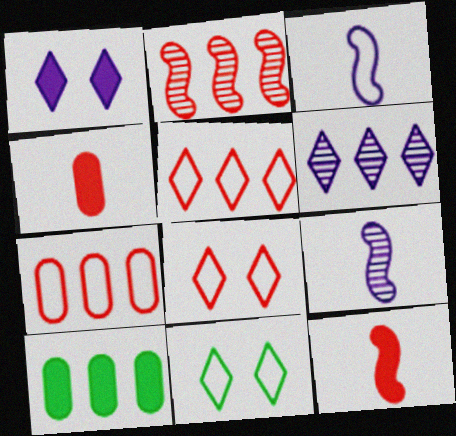[[1, 10, 12], 
[2, 4, 8], 
[3, 7, 11], 
[8, 9, 10]]